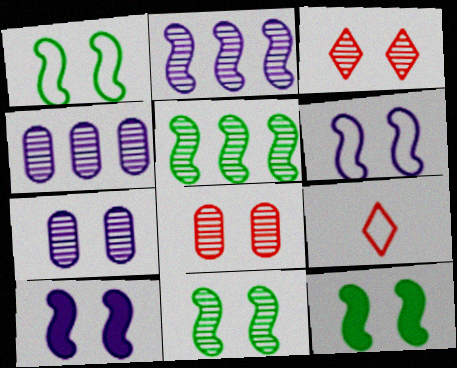[[1, 11, 12], 
[3, 7, 11], 
[4, 9, 12]]